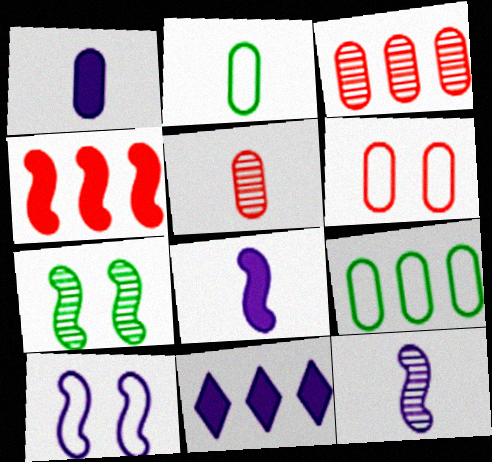[[1, 2, 5]]